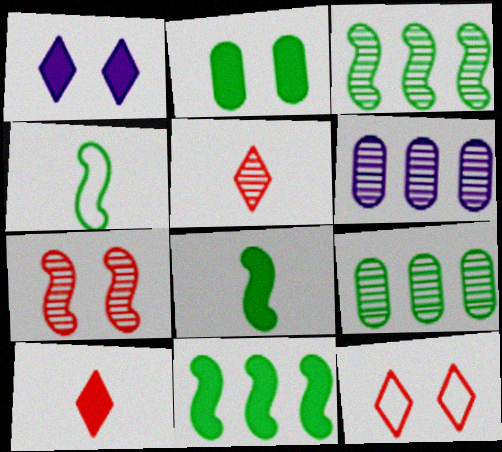[[6, 8, 12]]